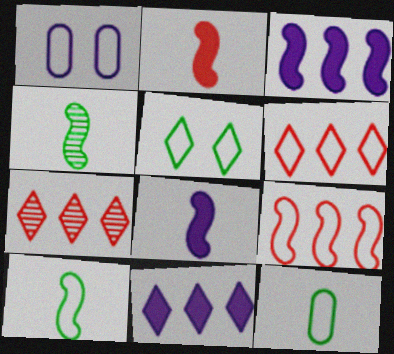[[1, 6, 10]]